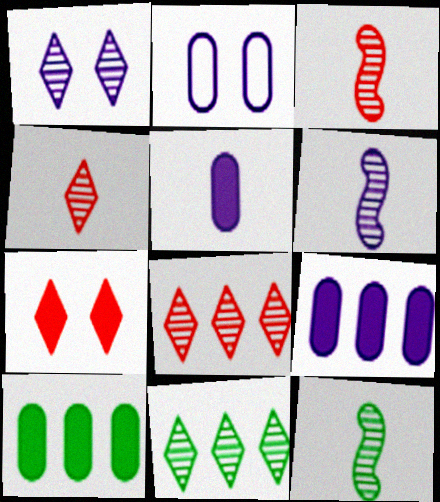[[1, 4, 11], 
[3, 6, 12]]